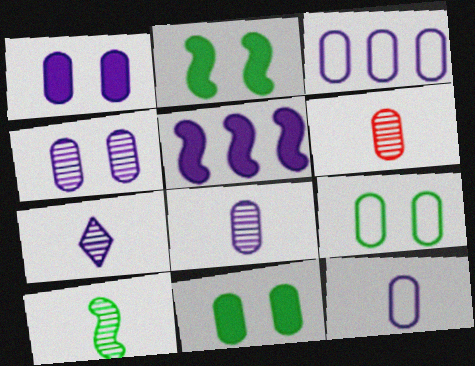[[1, 3, 8], 
[3, 6, 11], 
[6, 7, 10]]